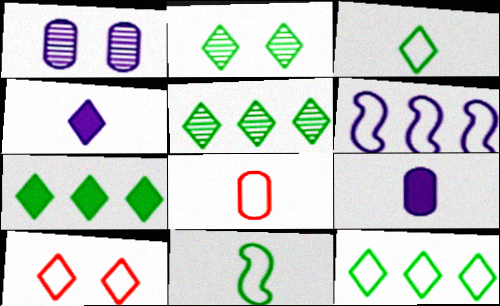[[1, 4, 6], 
[2, 3, 7], 
[4, 5, 10], 
[5, 7, 12]]